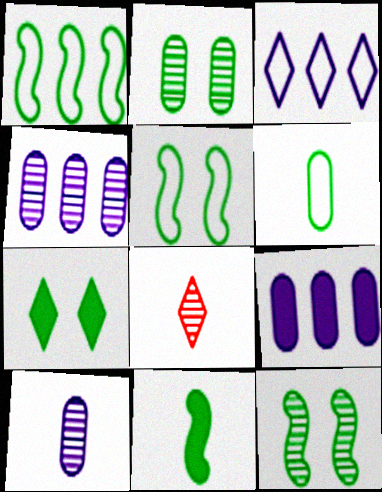[[1, 11, 12], 
[2, 5, 7], 
[3, 7, 8], 
[4, 8, 12], 
[5, 8, 9]]